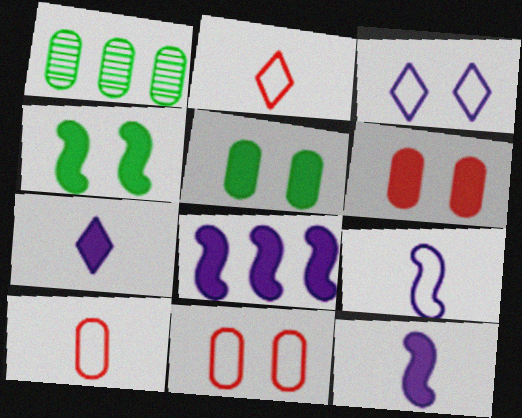[]